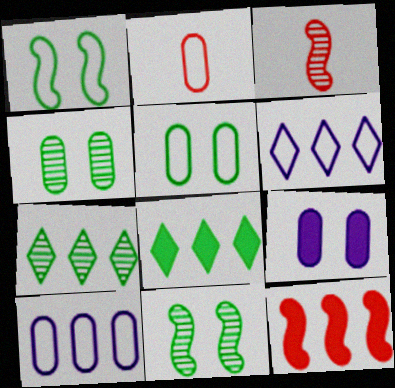[[1, 2, 6], 
[2, 5, 10], 
[7, 10, 12]]